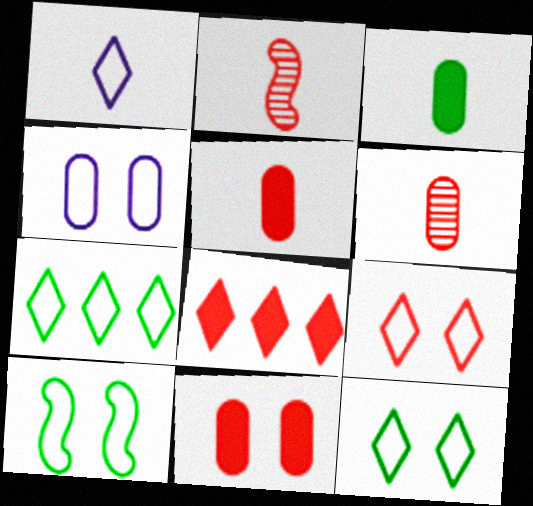[[1, 2, 3], 
[1, 7, 9], 
[4, 9, 10]]